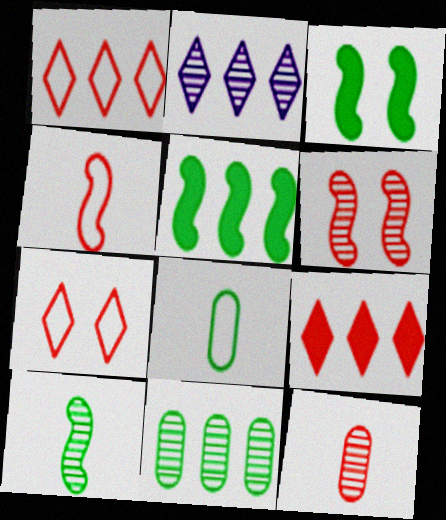[]